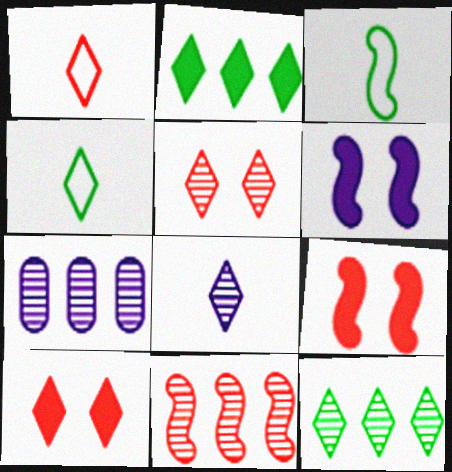[[3, 6, 11], 
[3, 7, 10], 
[4, 7, 9], 
[5, 8, 12], 
[7, 11, 12]]